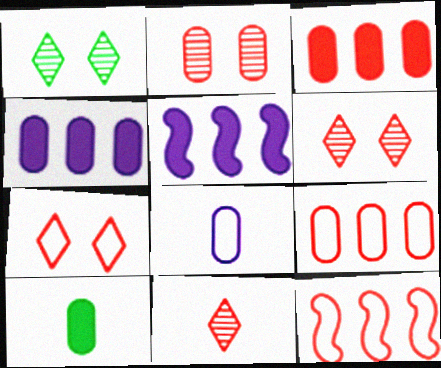[]